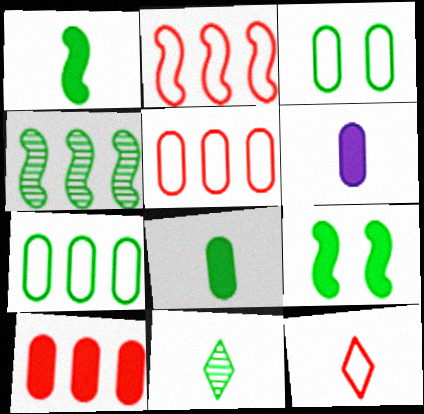[[7, 9, 11]]